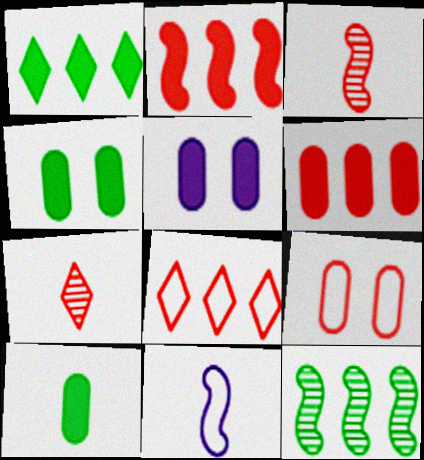[[2, 7, 9], 
[5, 6, 10], 
[7, 10, 11]]